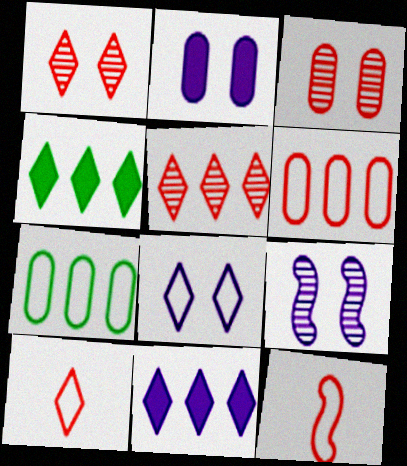[[2, 8, 9], 
[7, 8, 12]]